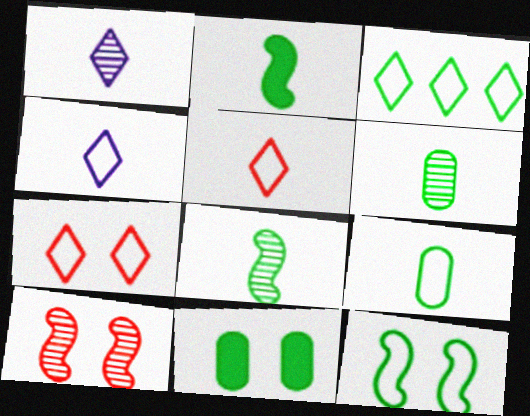[[3, 4, 7], 
[3, 8, 11], 
[3, 9, 12]]